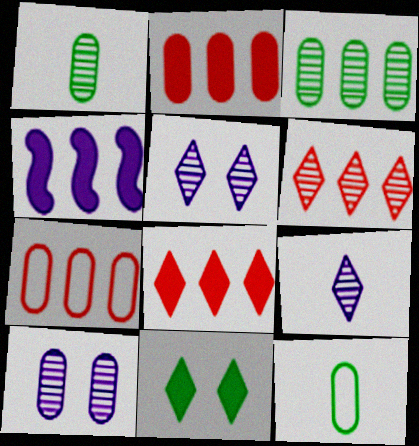[[2, 10, 12]]